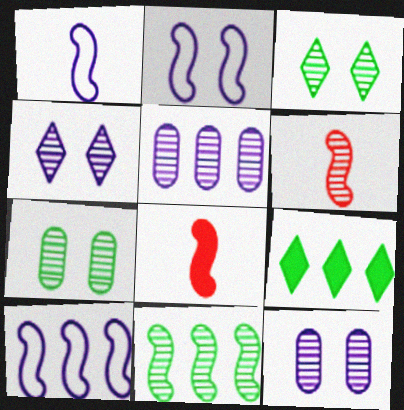[[1, 2, 10], 
[2, 8, 11], 
[3, 5, 6]]